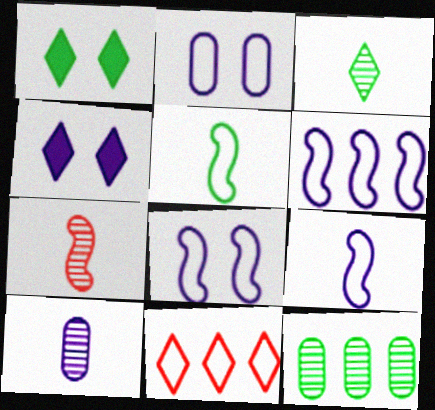[[1, 5, 12], 
[2, 5, 11], 
[3, 4, 11], 
[3, 7, 10], 
[4, 6, 10], 
[6, 8, 9]]